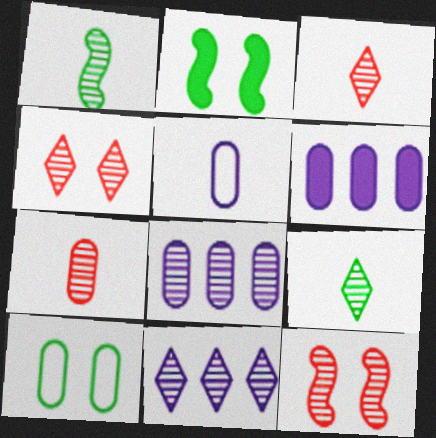[[1, 4, 8], 
[4, 9, 11], 
[6, 7, 10], 
[8, 9, 12]]